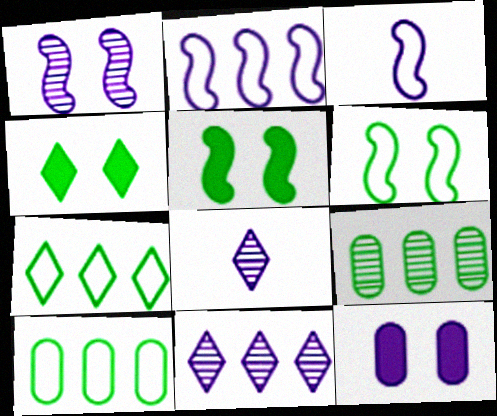[[2, 8, 12], 
[3, 11, 12]]